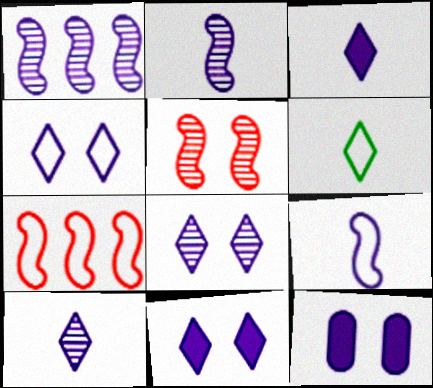[[4, 8, 11]]